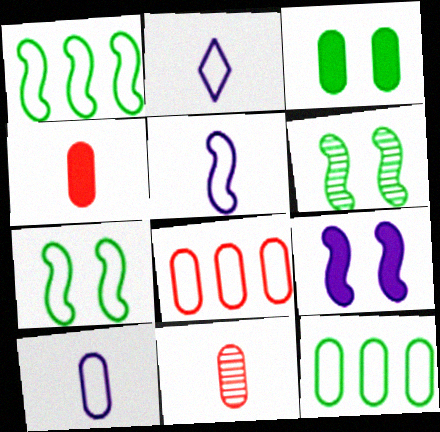[[2, 5, 10], 
[2, 7, 8]]